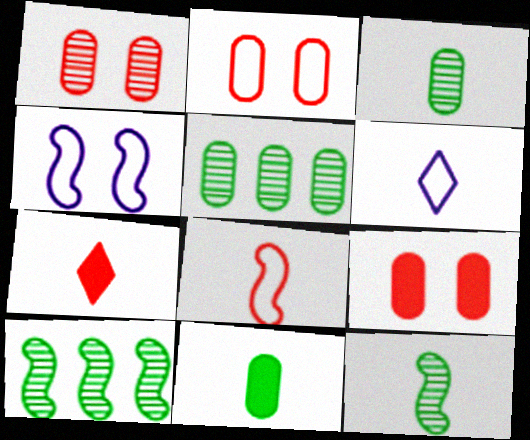[[1, 2, 9], 
[4, 5, 7], 
[6, 9, 10]]